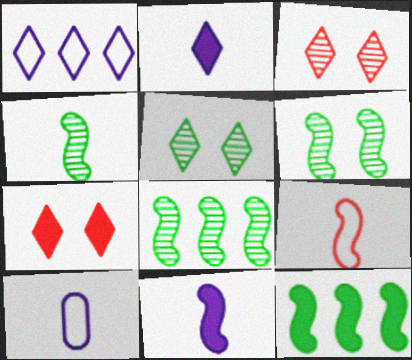[[3, 10, 12], 
[4, 6, 8], 
[4, 9, 11], 
[7, 8, 10]]